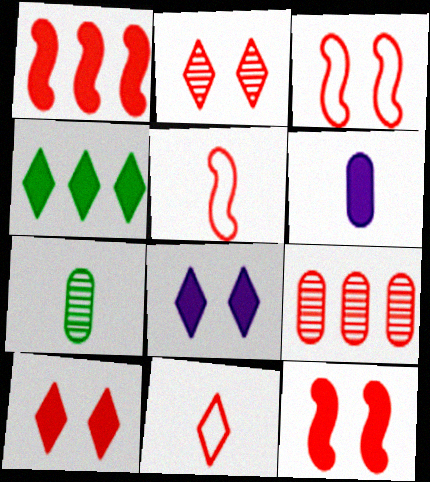[[4, 6, 12], 
[5, 9, 10], 
[9, 11, 12]]